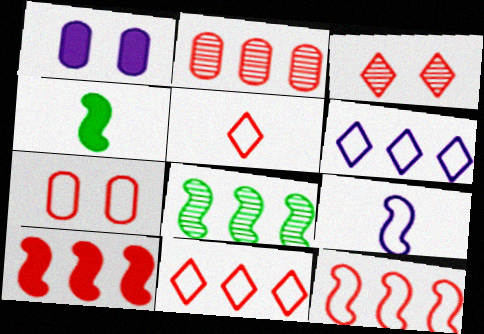[[1, 5, 8], 
[2, 10, 11], 
[5, 7, 12]]